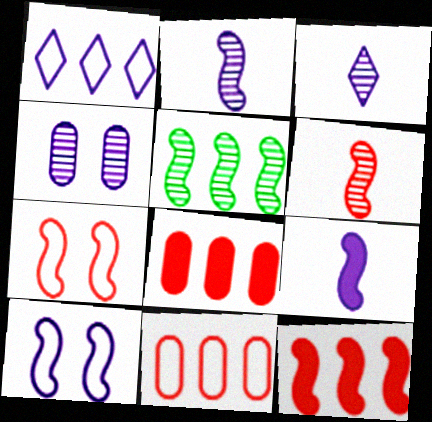[[1, 4, 9], 
[1, 5, 8], 
[5, 7, 9], 
[6, 7, 12]]